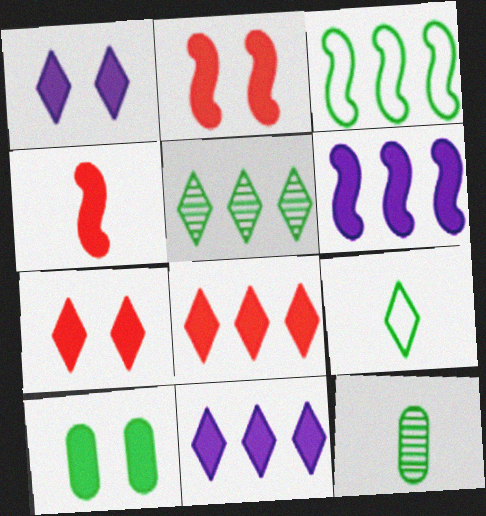[[1, 2, 10], 
[4, 10, 11]]